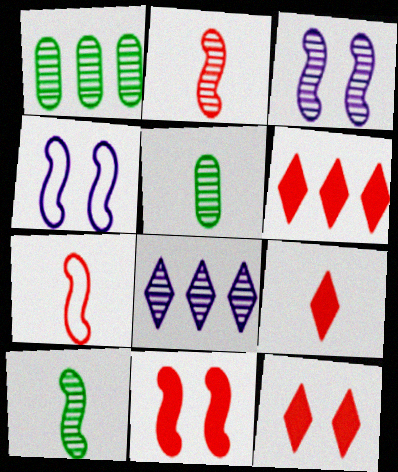[[1, 4, 9], 
[4, 5, 6], 
[6, 9, 12]]